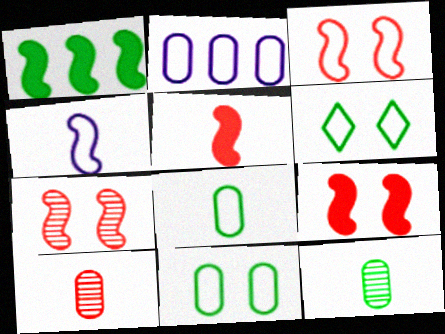[[1, 4, 7], 
[1, 6, 12], 
[3, 7, 9]]